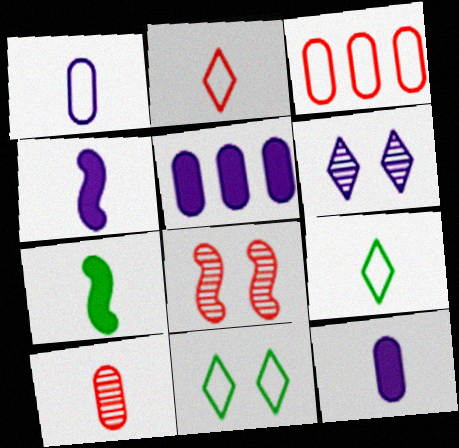[[3, 6, 7], 
[4, 9, 10], 
[5, 8, 9]]